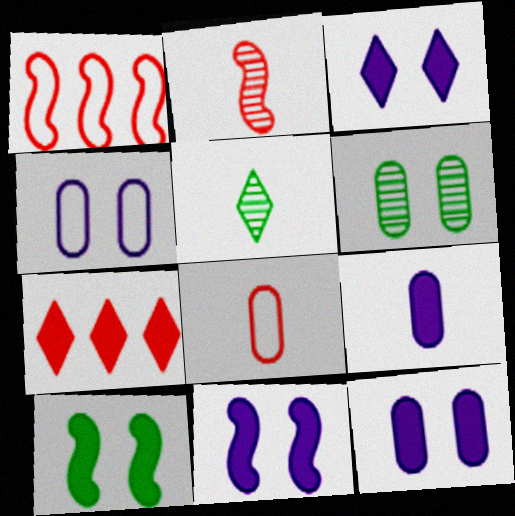[[1, 5, 12], 
[3, 11, 12], 
[7, 9, 10]]